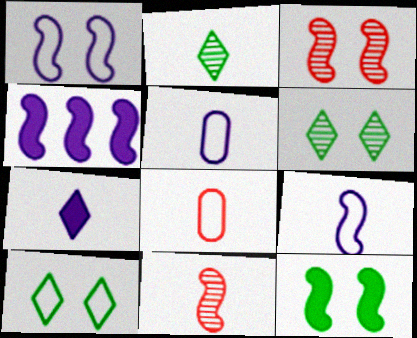[[1, 3, 12], 
[4, 6, 8]]